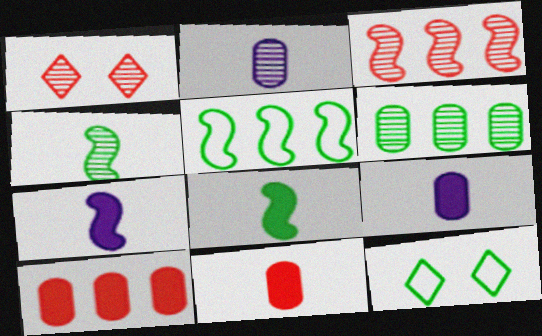[[1, 5, 9], 
[3, 9, 12], 
[6, 8, 12]]